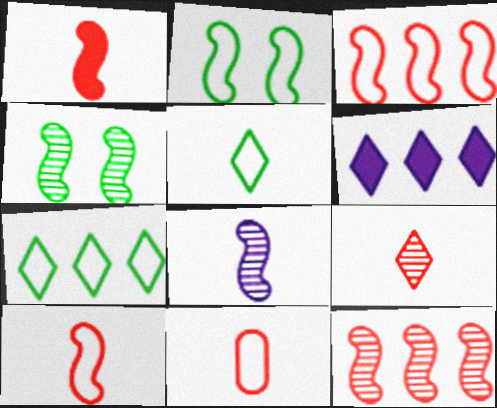[[1, 9, 11], 
[4, 6, 11], 
[4, 8, 12]]